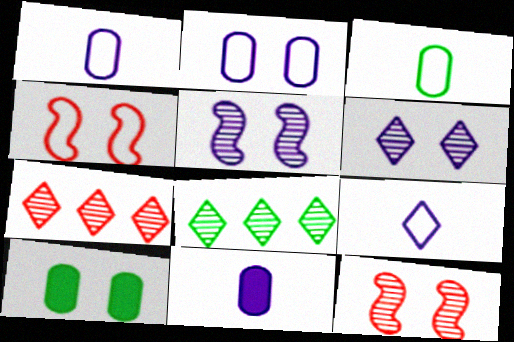[[4, 6, 10], 
[4, 8, 11]]